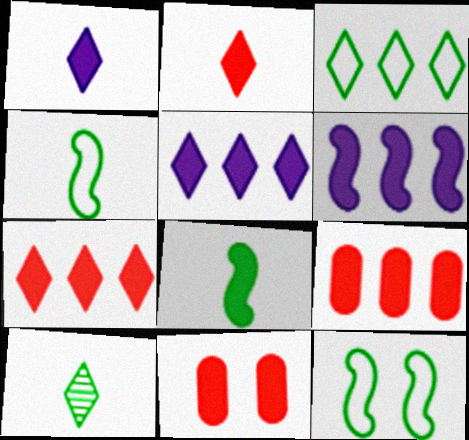[[5, 8, 11]]